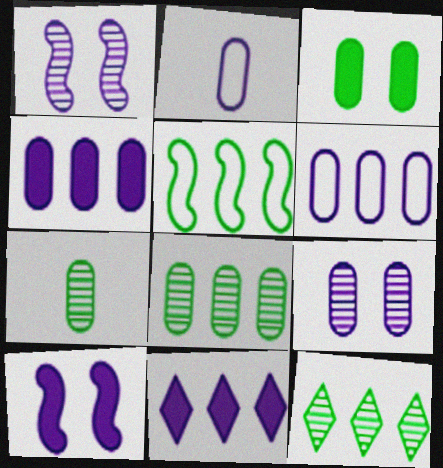[[1, 2, 11], 
[2, 4, 9]]